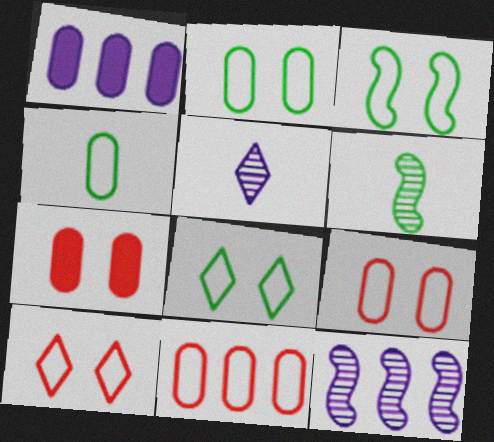[[1, 6, 10], 
[2, 3, 8]]